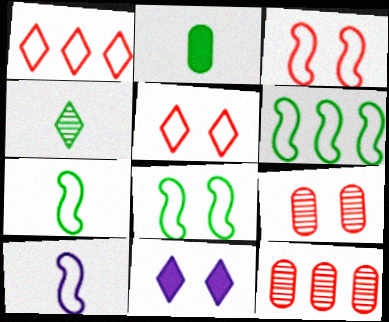[[1, 4, 11], 
[2, 4, 7], 
[3, 6, 10], 
[6, 7, 8], 
[7, 11, 12], 
[8, 9, 11]]